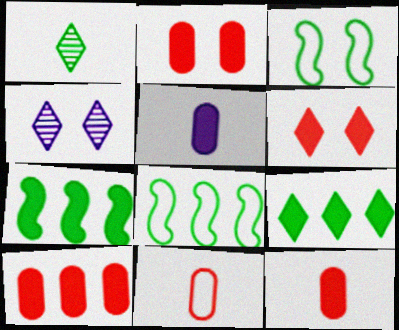[[2, 3, 4], 
[2, 10, 12], 
[4, 7, 11], 
[4, 8, 12], 
[5, 6, 7]]